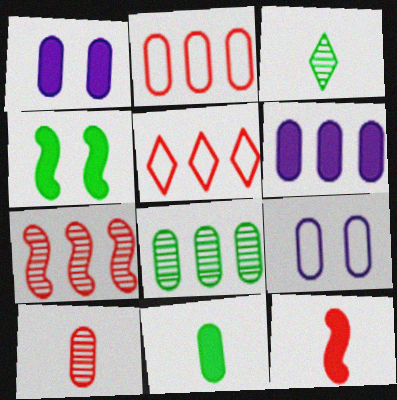[[2, 6, 8]]